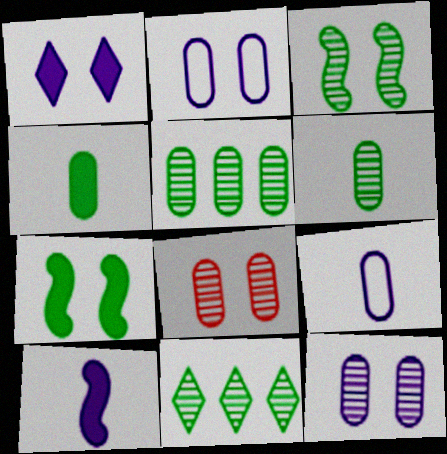[[3, 6, 11]]